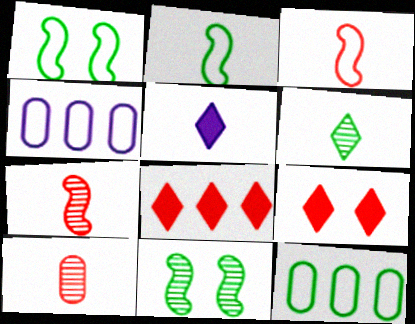[[2, 5, 10]]